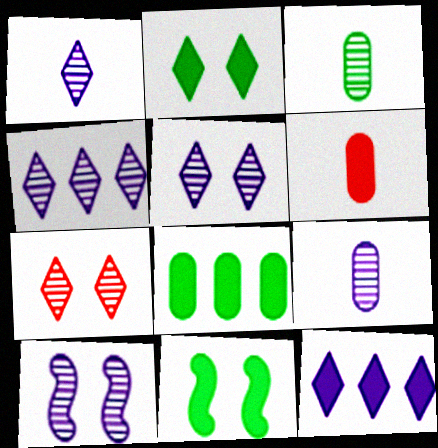[[1, 4, 5], 
[4, 9, 10], 
[6, 11, 12]]